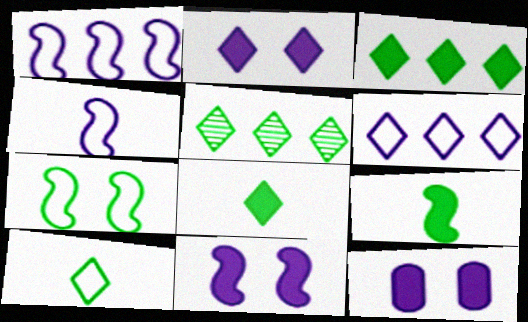[[2, 11, 12]]